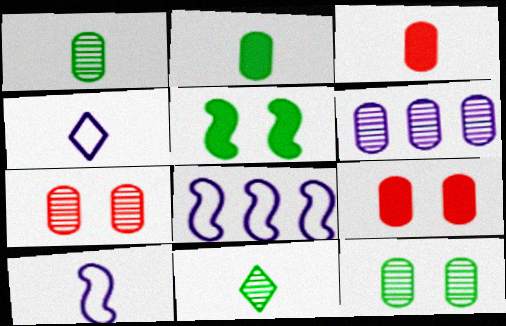[[1, 6, 7], 
[3, 10, 11], 
[8, 9, 11]]